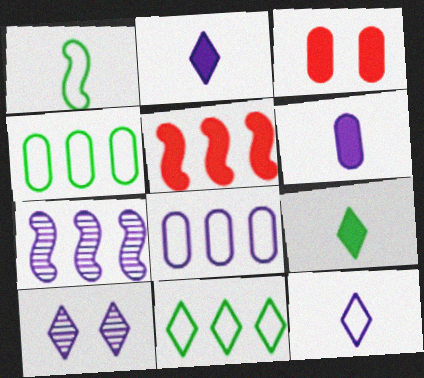[]